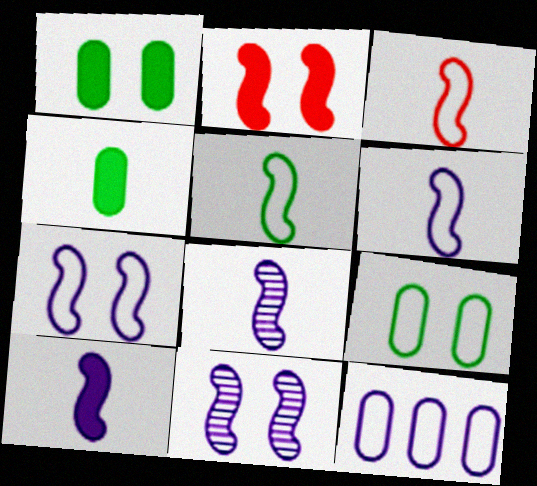[[3, 5, 6], 
[6, 8, 10]]